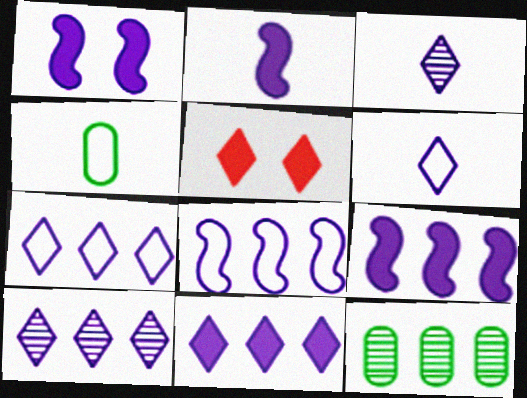[[1, 2, 9], 
[7, 10, 11]]